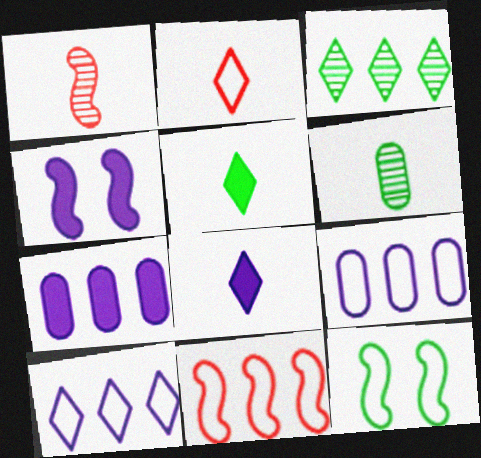[[2, 9, 12], 
[3, 7, 11], 
[4, 7, 8]]